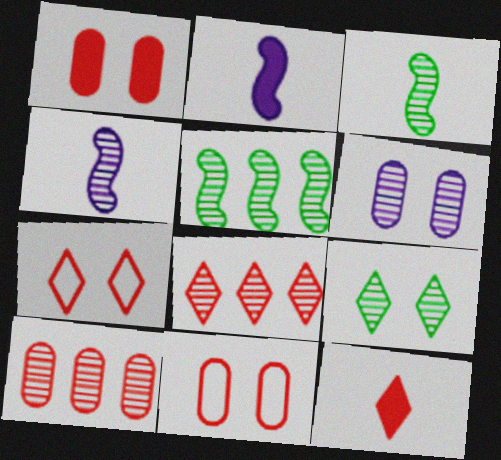[[3, 6, 8], 
[4, 9, 10], 
[7, 8, 12]]